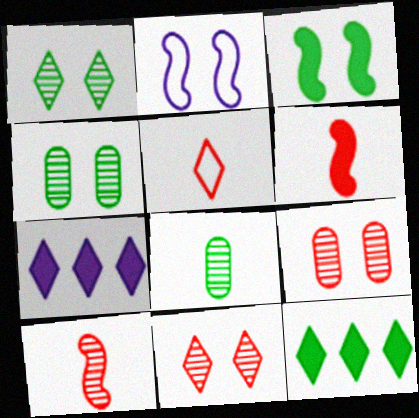[[1, 5, 7]]